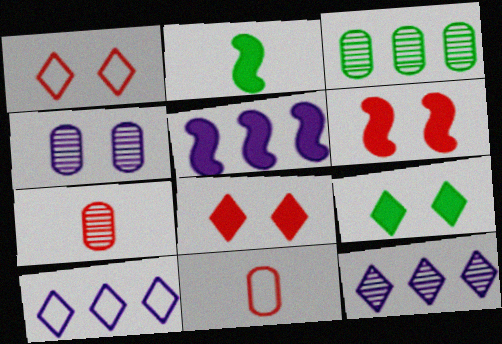[[2, 5, 6], 
[3, 4, 7]]